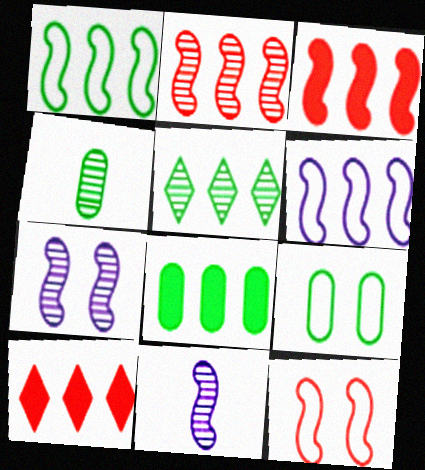[[1, 5, 8], 
[4, 8, 9], 
[9, 10, 11]]